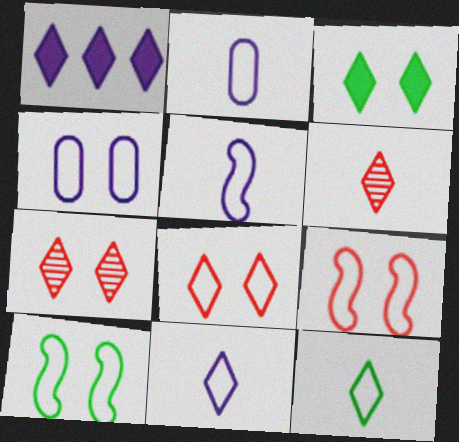[[1, 7, 12], 
[2, 5, 11], 
[4, 8, 10]]